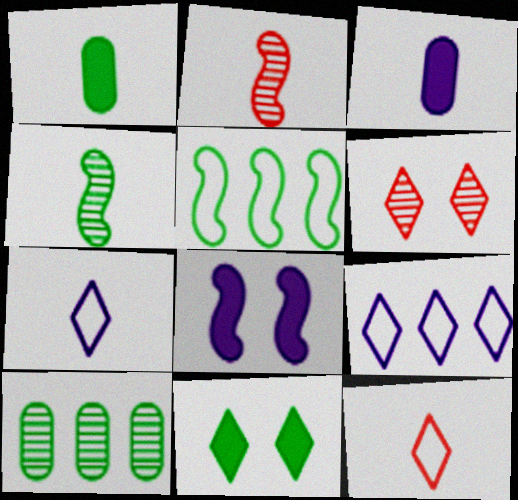[[1, 2, 7], 
[2, 5, 8], 
[3, 4, 12], 
[3, 5, 6], 
[8, 10, 12]]